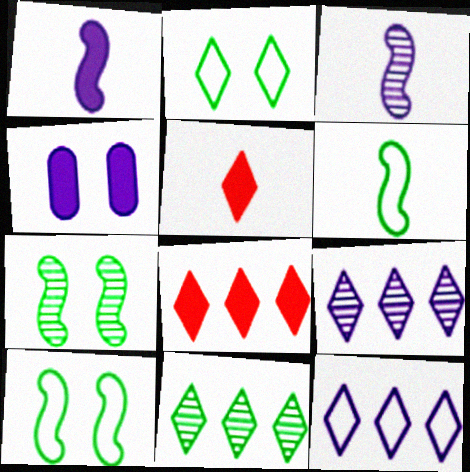[[2, 5, 9], 
[3, 4, 12], 
[8, 11, 12]]